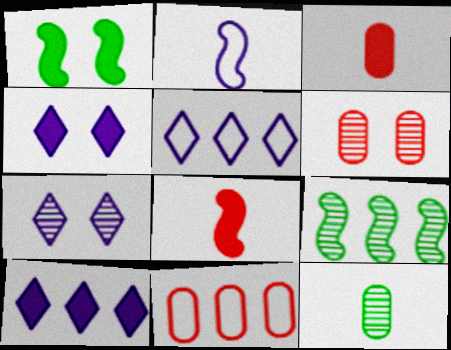[[1, 3, 10], 
[3, 6, 11], 
[9, 10, 11]]